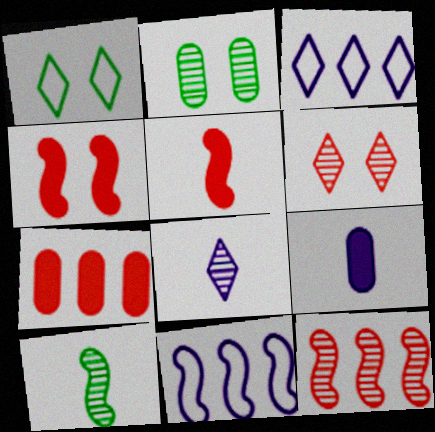[[1, 9, 12], 
[2, 3, 5], 
[2, 8, 12], 
[4, 10, 11]]